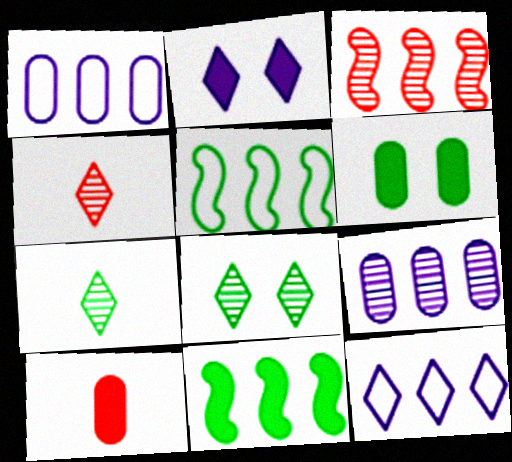[[2, 10, 11], 
[5, 6, 7]]